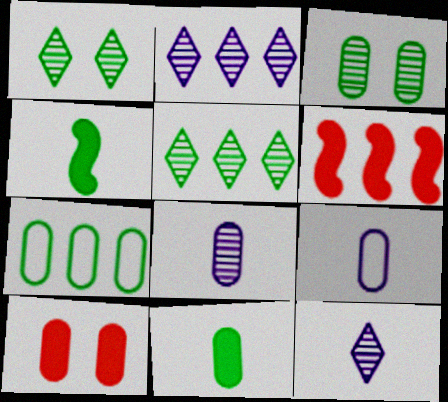[[1, 4, 7], 
[1, 6, 9], 
[2, 6, 7], 
[3, 7, 11], 
[7, 8, 10]]